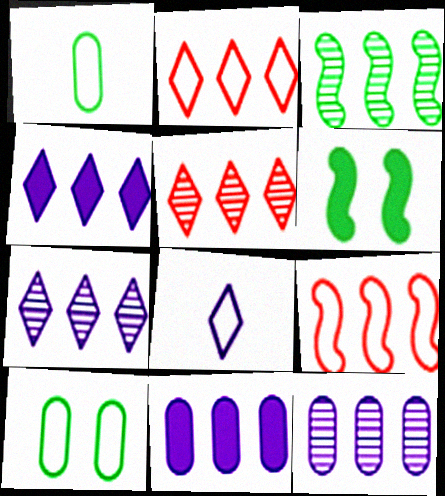[[2, 3, 11], 
[3, 5, 12], 
[8, 9, 10]]